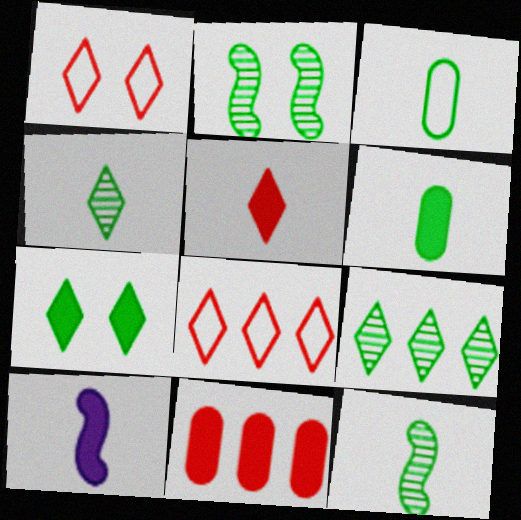[[5, 6, 10], 
[7, 10, 11]]